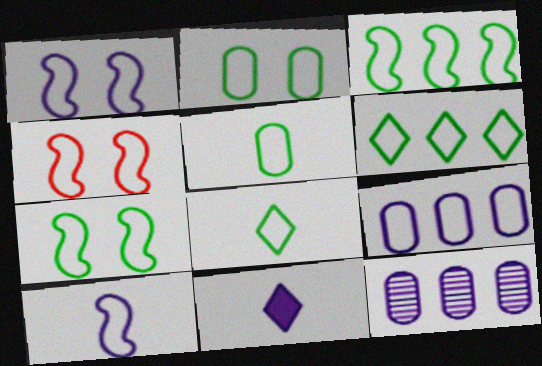[[1, 4, 7], 
[1, 11, 12], 
[2, 3, 8], 
[3, 4, 10], 
[4, 8, 9], 
[5, 6, 7]]